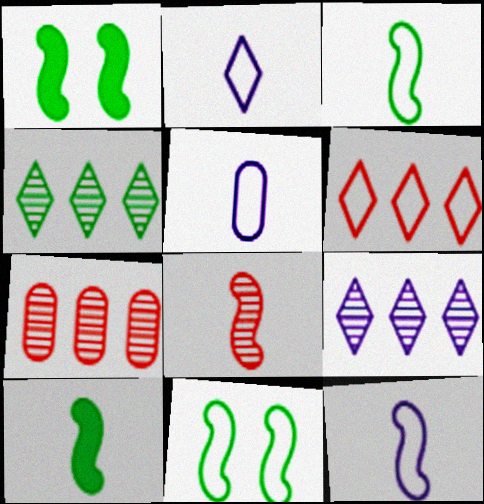[[1, 2, 7], 
[2, 5, 12], 
[5, 6, 11], 
[8, 10, 12]]